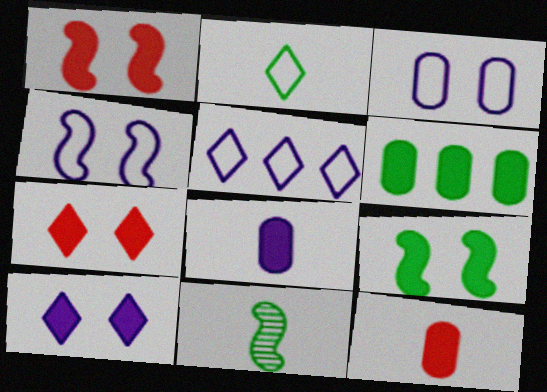[]